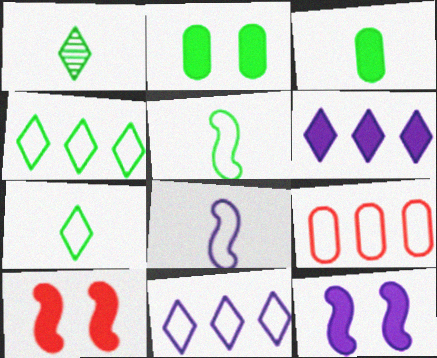[[1, 3, 5], 
[1, 9, 12], 
[3, 6, 10]]